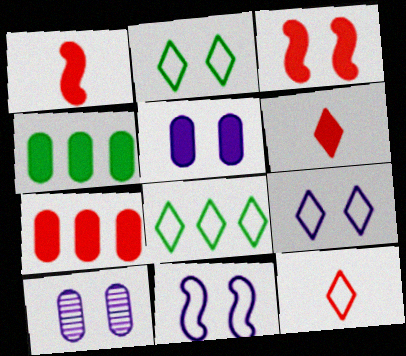[[1, 8, 10], 
[2, 3, 10], 
[3, 6, 7], 
[8, 9, 12]]